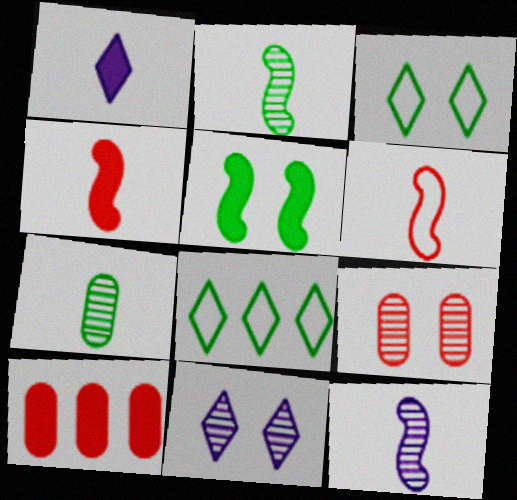[[1, 5, 10], 
[1, 6, 7], 
[3, 10, 12], 
[5, 7, 8]]